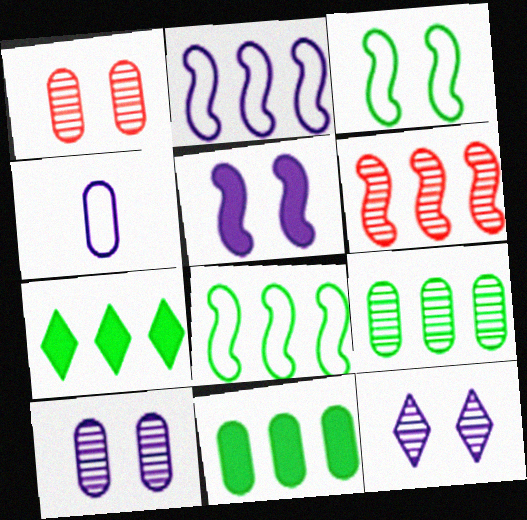[[1, 4, 11], 
[7, 8, 9]]